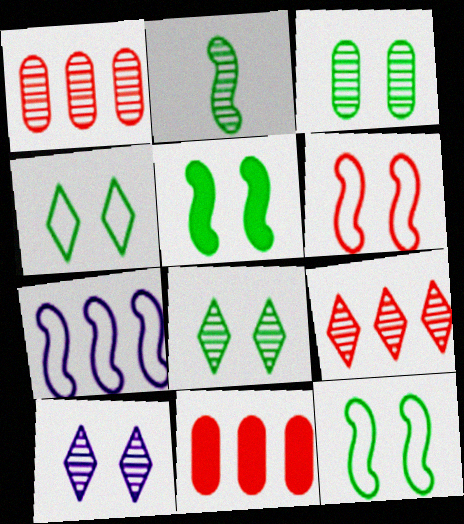[[1, 2, 10], 
[3, 4, 5]]